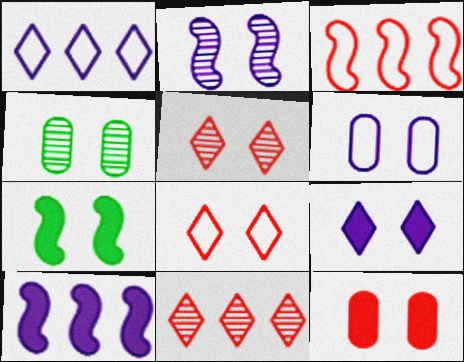[[2, 4, 5], 
[2, 6, 9], 
[4, 6, 12], 
[5, 6, 7], 
[7, 9, 12]]